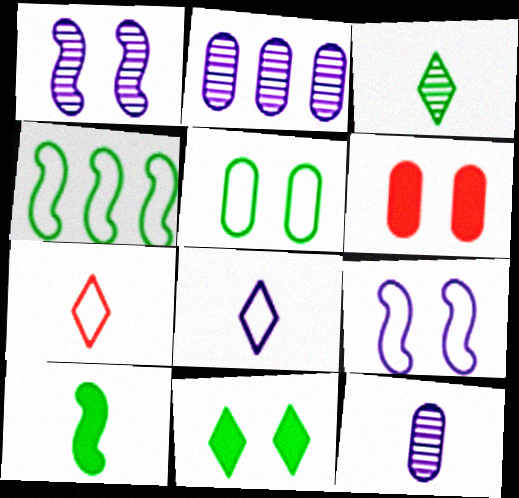[[7, 10, 12]]